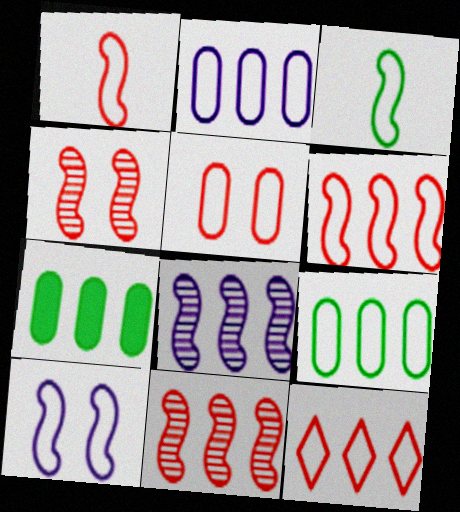[[1, 5, 12], 
[3, 6, 10], 
[7, 8, 12]]